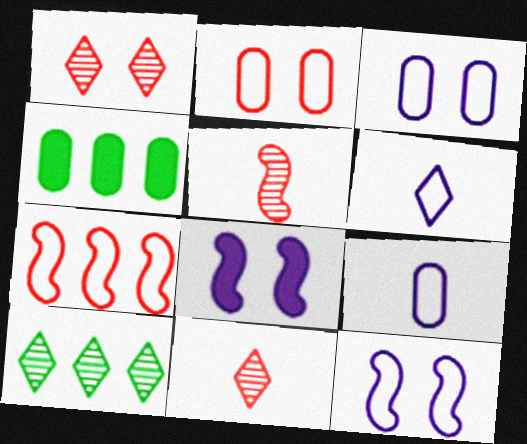[[4, 11, 12]]